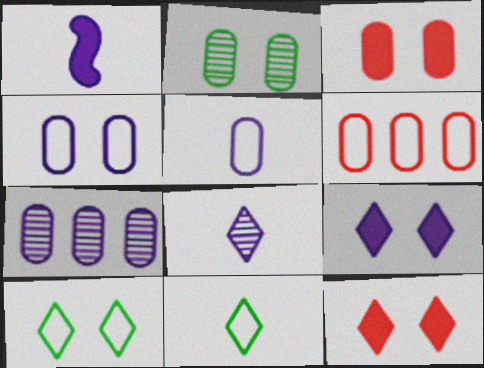[[1, 5, 8], 
[2, 3, 4]]